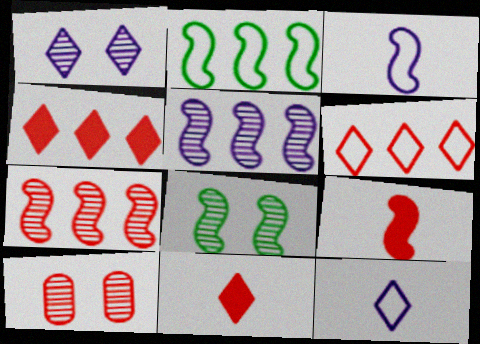[[1, 8, 10], 
[6, 9, 10]]